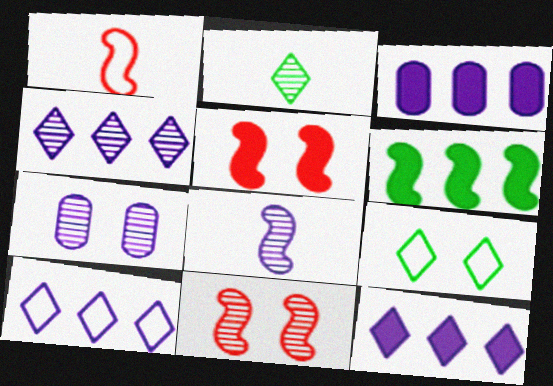[[4, 7, 8], 
[4, 10, 12], 
[5, 7, 9]]